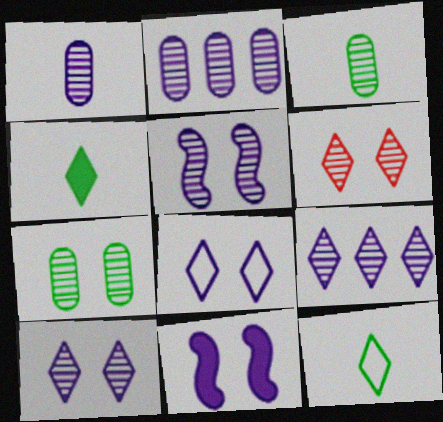[[1, 5, 9], 
[5, 6, 7]]